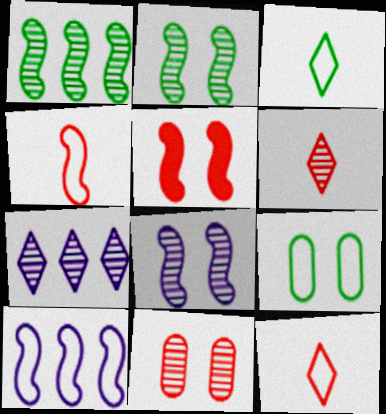[[9, 10, 12]]